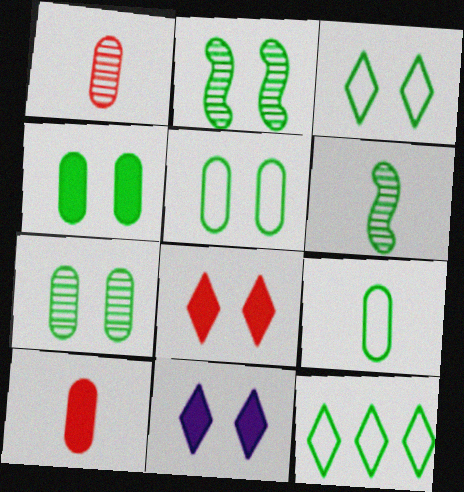[[2, 3, 4], 
[4, 5, 7], 
[4, 6, 12]]